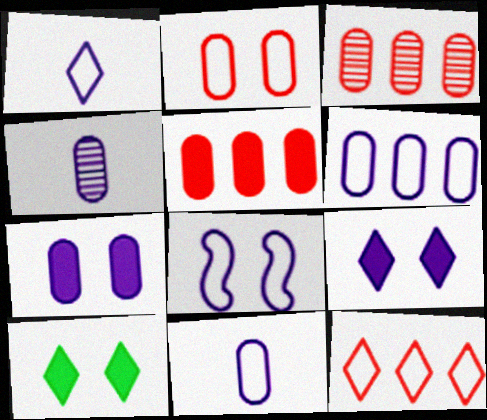[[1, 6, 8], 
[4, 6, 7]]